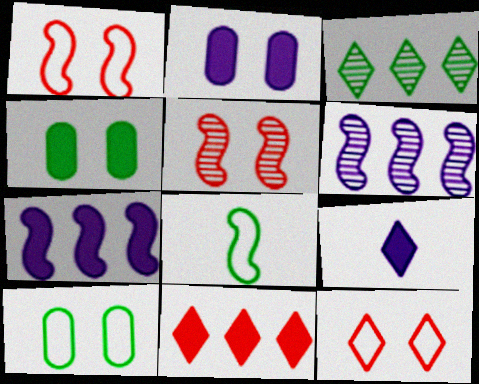[[2, 7, 9], 
[3, 4, 8], 
[3, 9, 12], 
[5, 7, 8]]